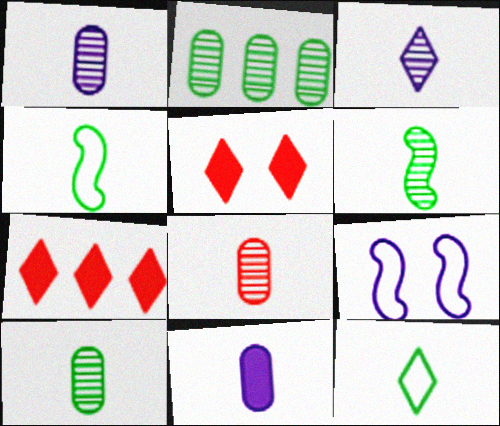[[1, 8, 10], 
[3, 6, 8], 
[7, 9, 10]]